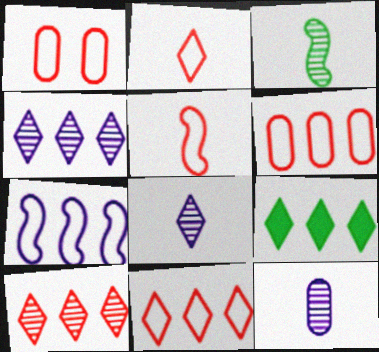[[1, 5, 11], 
[4, 9, 11]]